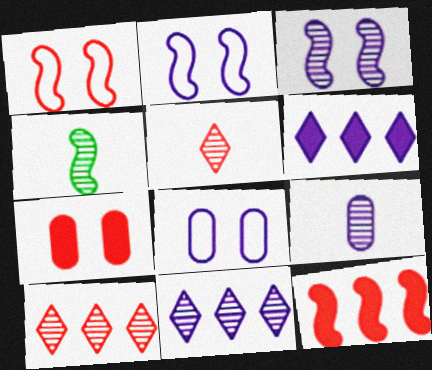[[2, 4, 12], 
[2, 6, 9], 
[3, 9, 11], 
[4, 5, 9]]